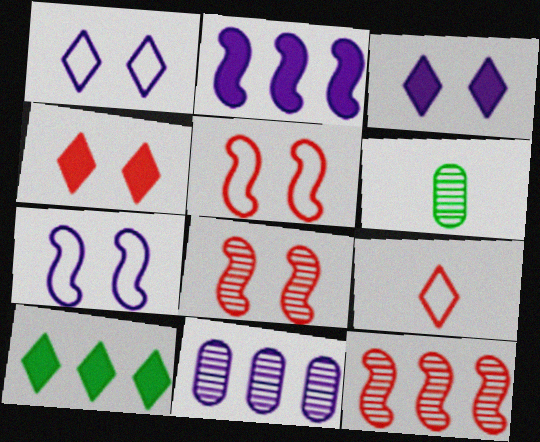[]